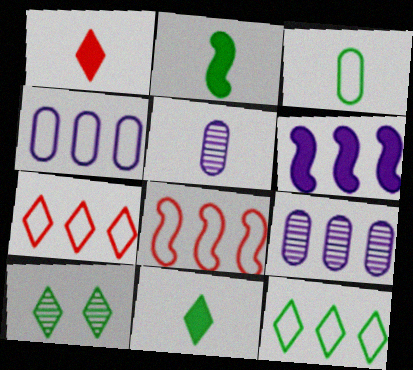[[4, 8, 12], 
[10, 11, 12]]